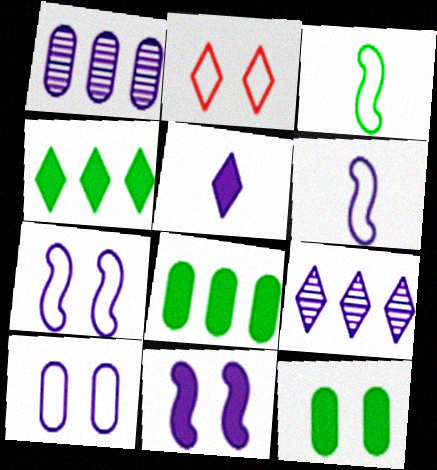[[1, 5, 7]]